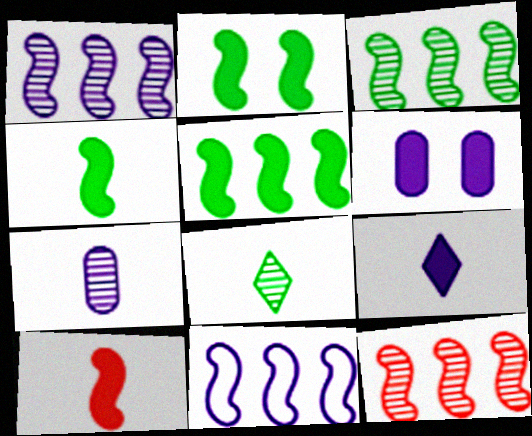[[1, 3, 12], 
[2, 4, 5], 
[5, 11, 12]]